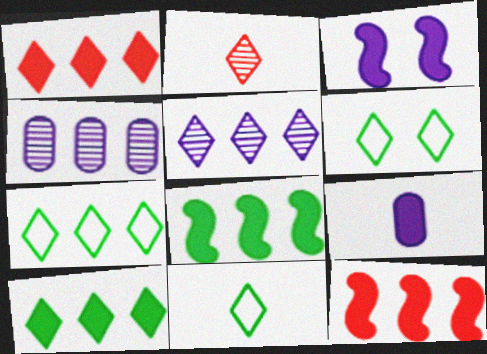[[1, 5, 7], 
[4, 7, 12], 
[6, 7, 11]]